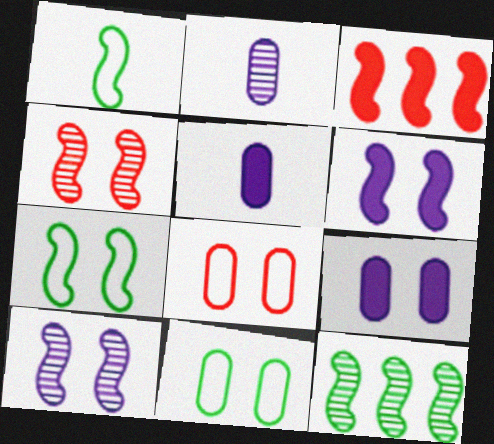[[1, 3, 10], 
[4, 6, 7]]